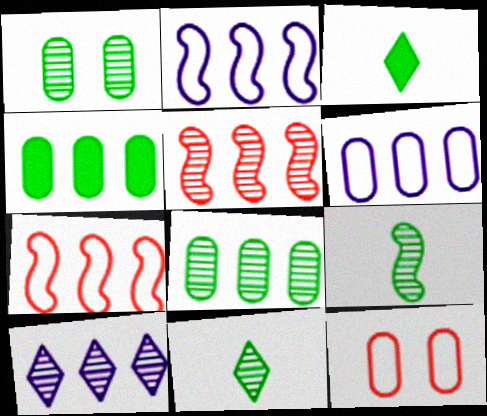[[4, 7, 10], 
[5, 8, 10]]